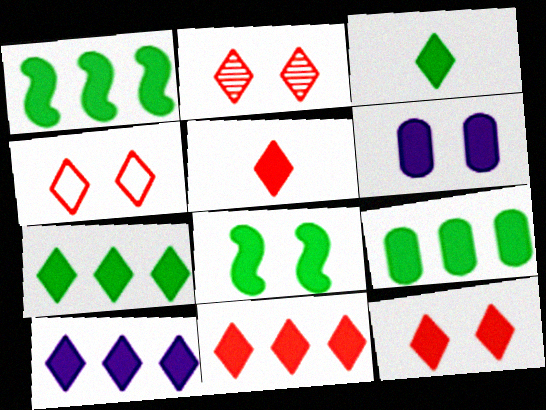[[1, 5, 6], 
[1, 7, 9], 
[2, 4, 12], 
[3, 8, 9], 
[3, 10, 12], 
[5, 11, 12], 
[6, 8, 12], 
[7, 10, 11]]